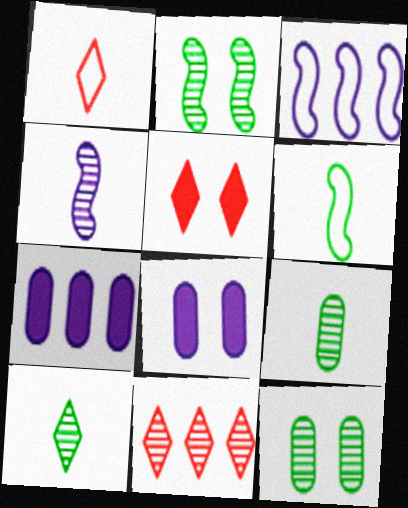[[1, 2, 7], 
[1, 5, 11], 
[3, 5, 9], 
[4, 11, 12], 
[6, 8, 11]]